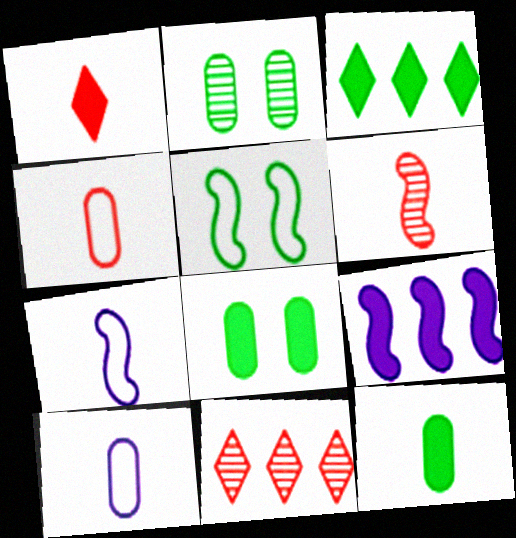[[1, 4, 6], 
[1, 8, 9], 
[5, 6, 9], 
[7, 8, 11]]